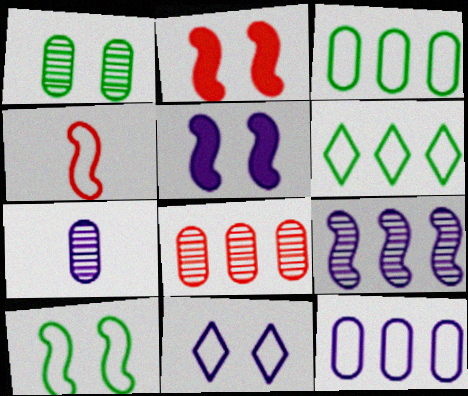[[1, 2, 11], 
[1, 7, 8], 
[2, 6, 7], 
[3, 4, 11]]